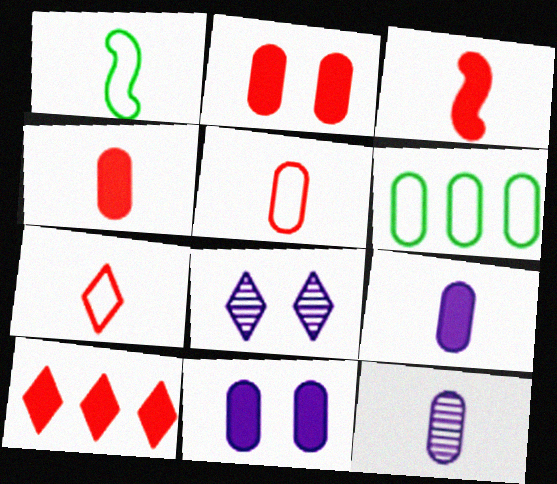[[2, 3, 10], 
[2, 6, 12], 
[3, 6, 8]]